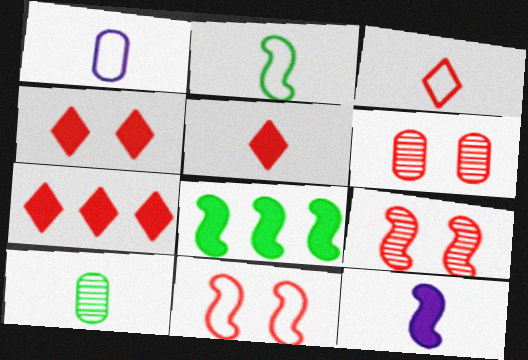[[1, 2, 3], 
[3, 10, 12], 
[4, 5, 7], 
[4, 6, 11]]